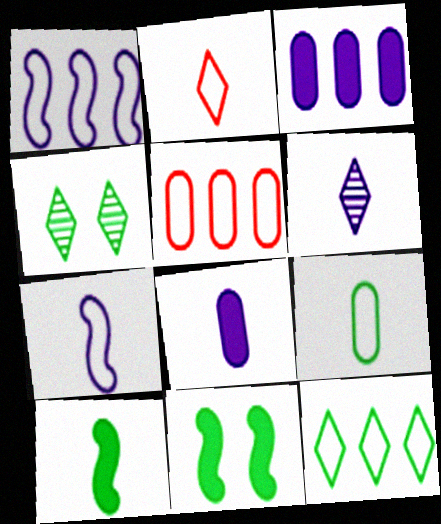[[1, 5, 12], 
[2, 7, 9], 
[5, 6, 11], 
[6, 7, 8]]